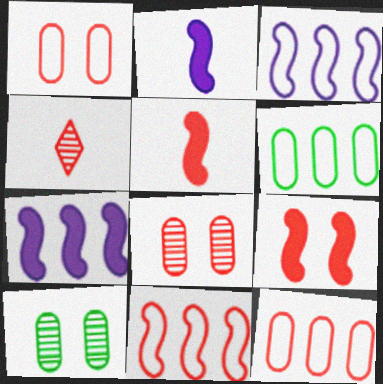[[4, 9, 12]]